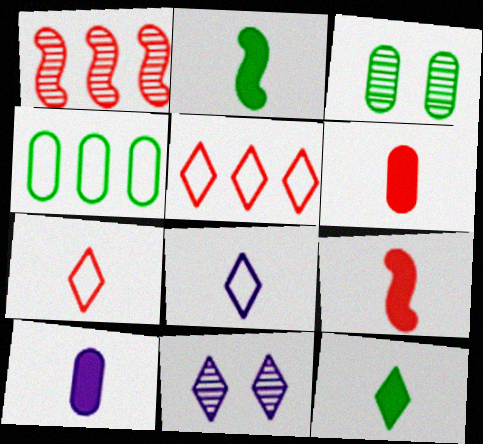[[4, 9, 11], 
[5, 11, 12], 
[9, 10, 12]]